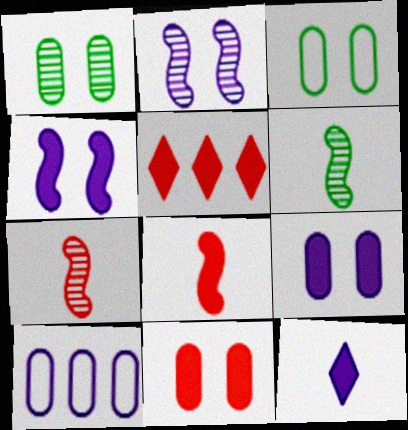[[2, 10, 12], 
[5, 8, 11]]